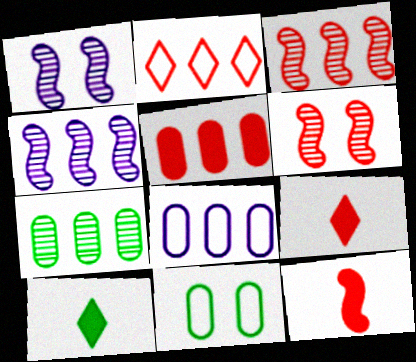[[2, 3, 5], 
[4, 9, 11], 
[5, 7, 8], 
[6, 8, 10]]